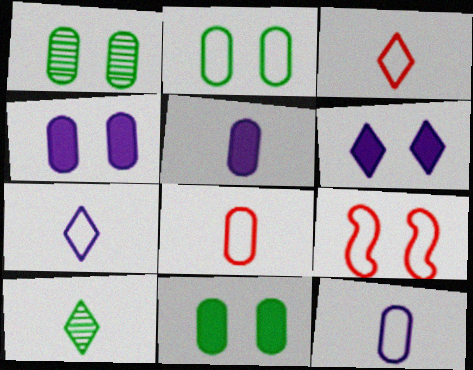[[1, 2, 11], 
[1, 6, 9]]